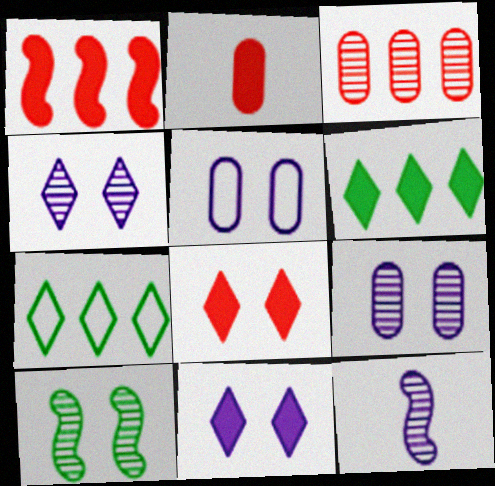[[1, 2, 8], 
[5, 8, 10]]